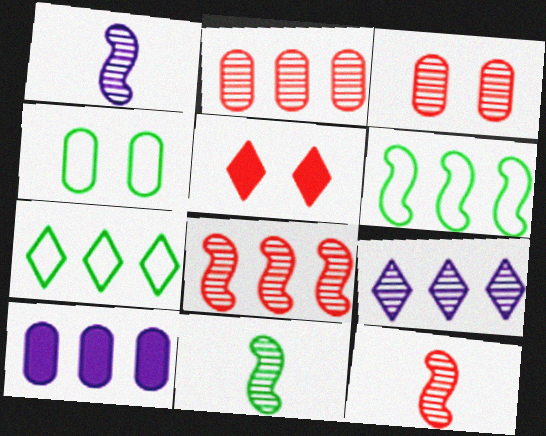[[1, 11, 12], 
[3, 9, 11], 
[7, 8, 10]]